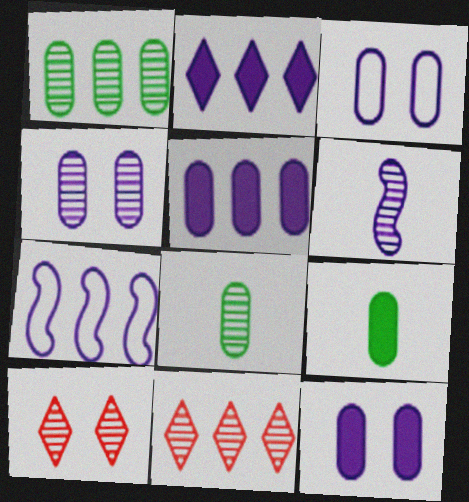[[1, 6, 10], 
[2, 3, 6], 
[3, 4, 12], 
[7, 9, 10]]